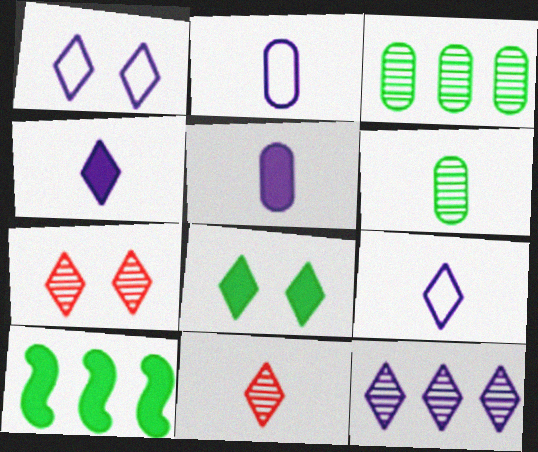[[1, 4, 12], 
[1, 7, 8], 
[2, 7, 10]]